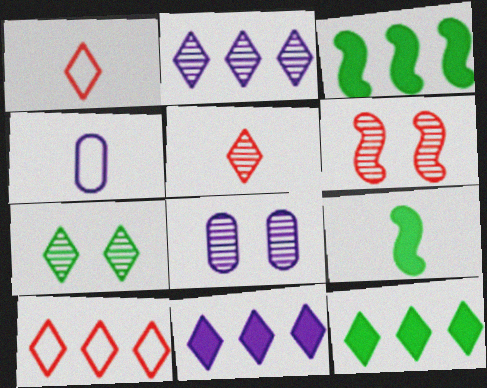[[1, 3, 8], 
[1, 7, 11], 
[2, 5, 7], 
[2, 10, 12], 
[4, 5, 9], 
[4, 6, 12], 
[6, 7, 8], 
[8, 9, 10]]